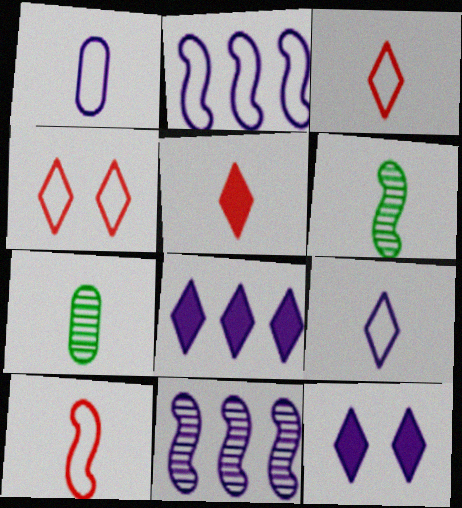[[1, 5, 6], 
[1, 11, 12]]